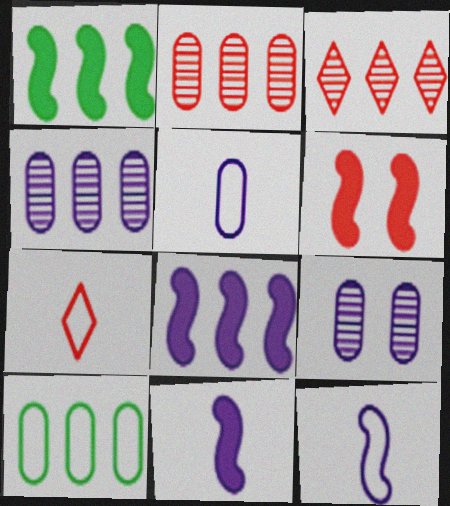[[1, 6, 11], 
[1, 7, 9], 
[2, 6, 7], 
[3, 8, 10]]